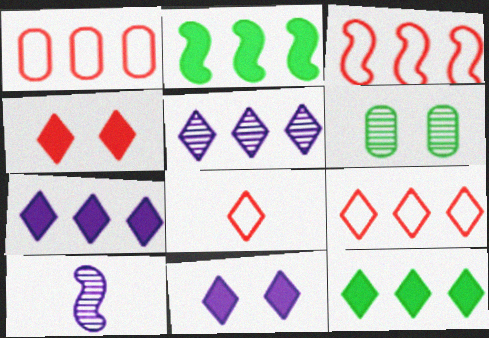[[1, 2, 5], 
[1, 3, 9], 
[5, 9, 12]]